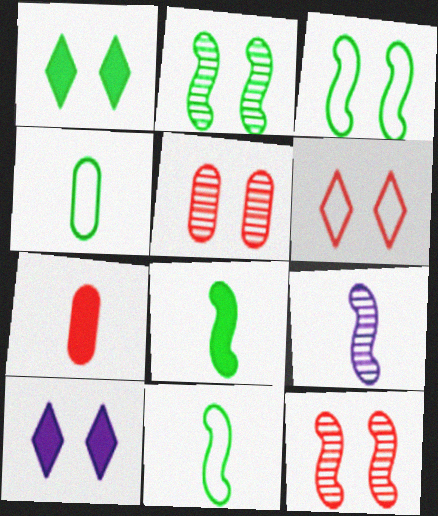[[3, 5, 10]]